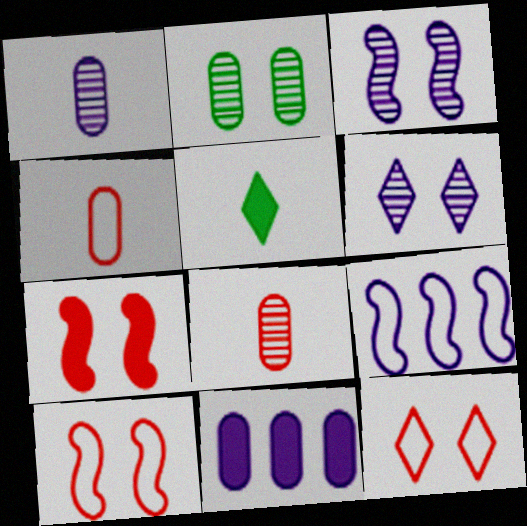[[2, 4, 11], 
[5, 7, 11]]